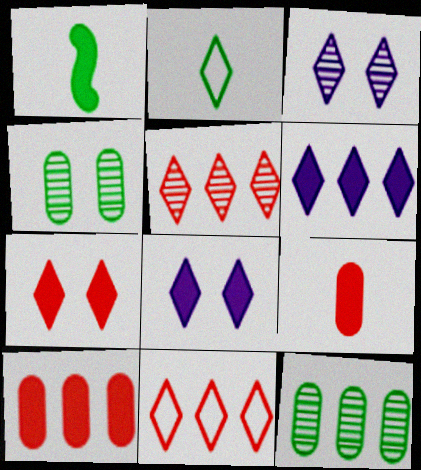[[1, 8, 10], 
[2, 5, 8]]